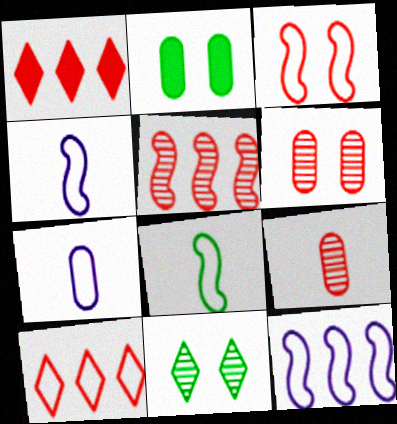[[1, 3, 9], 
[3, 8, 12]]